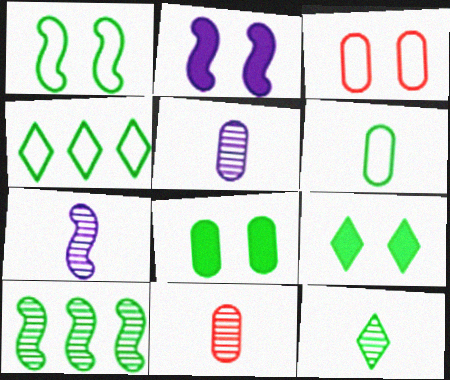[[1, 4, 6], 
[2, 4, 11], 
[4, 9, 12], 
[6, 9, 10], 
[7, 11, 12]]